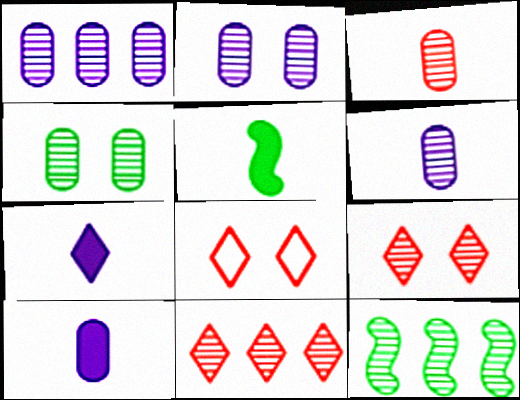[[1, 2, 6], 
[1, 3, 4], 
[1, 5, 8], 
[1, 11, 12], 
[6, 9, 12], 
[8, 10, 12]]